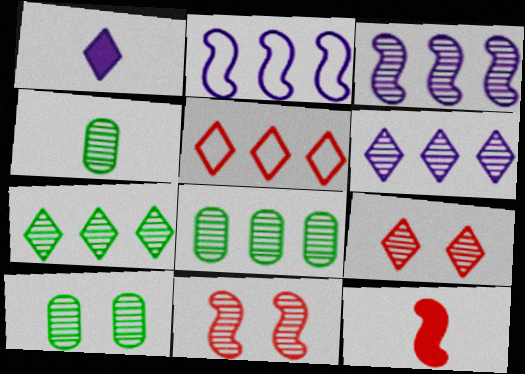[[3, 4, 9], 
[4, 6, 11], 
[4, 8, 10]]